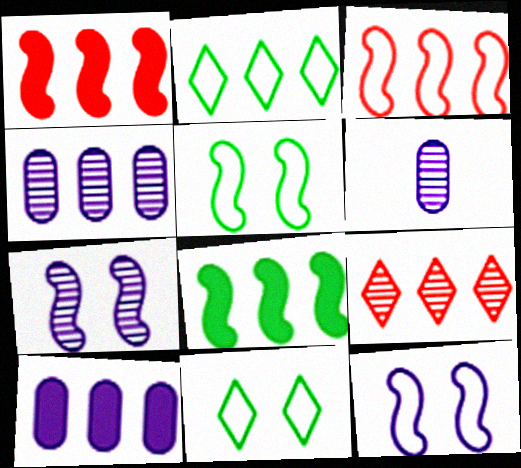[[1, 2, 4], 
[1, 6, 11]]